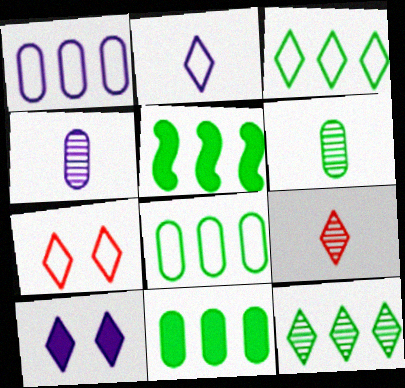[[2, 3, 7], 
[3, 9, 10], 
[4, 5, 7], 
[5, 8, 12]]